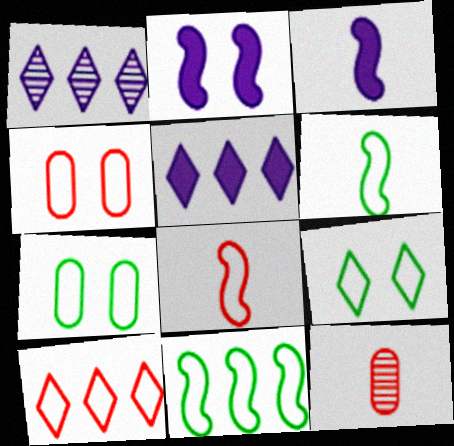[[4, 8, 10]]